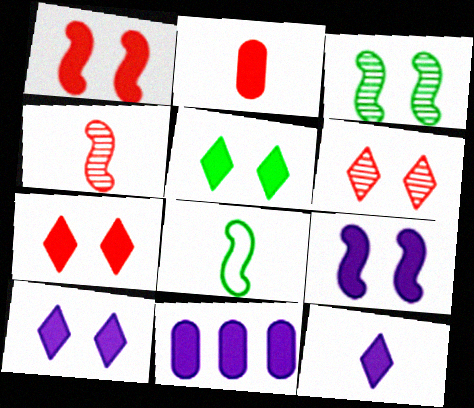[[5, 7, 10], 
[6, 8, 11], 
[9, 11, 12]]